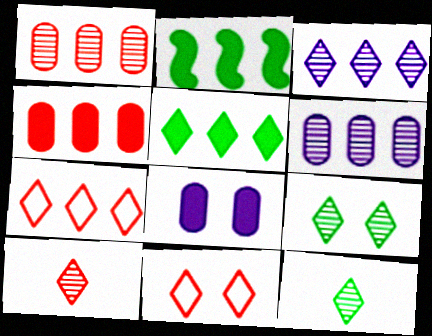[[2, 6, 7], 
[3, 5, 7], 
[3, 9, 10]]